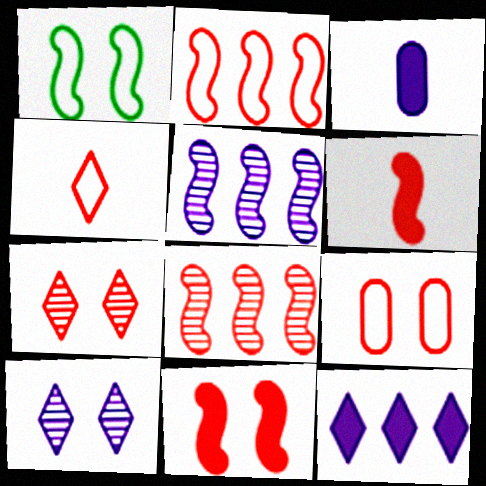[[1, 5, 6], 
[2, 4, 9], 
[7, 9, 11]]